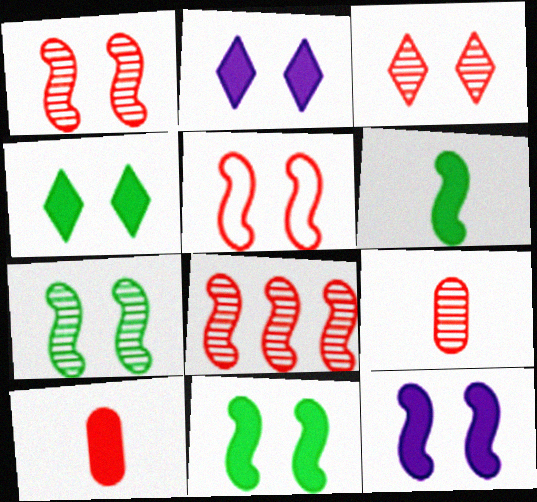[[3, 8, 9], 
[5, 7, 12]]